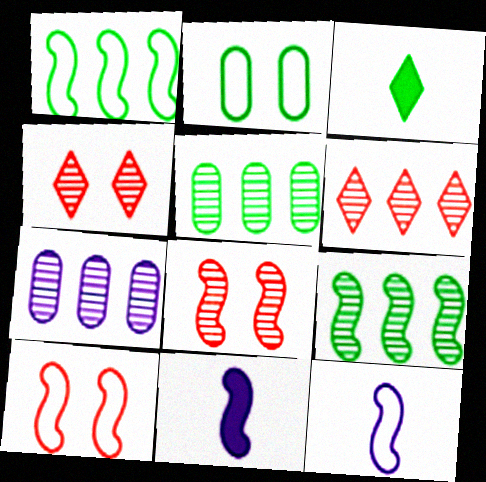[[1, 8, 11], 
[1, 10, 12], 
[2, 3, 9], 
[2, 6, 11], 
[3, 7, 10], 
[6, 7, 9], 
[9, 10, 11]]